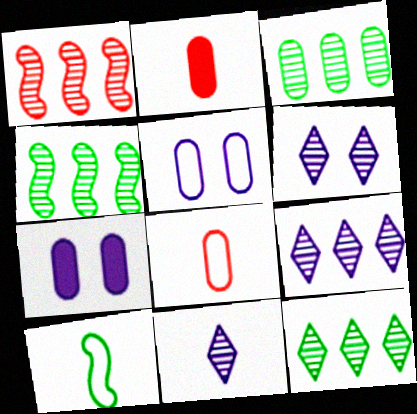[[1, 3, 9], 
[2, 3, 5], 
[2, 10, 11], 
[3, 4, 12], 
[3, 7, 8], 
[6, 9, 11]]